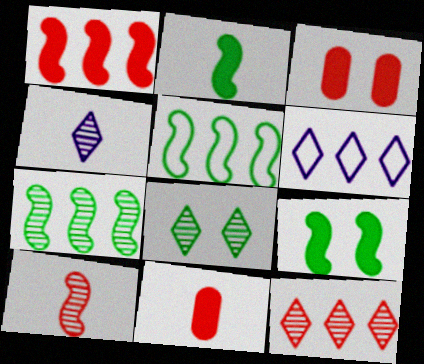[[3, 4, 5], 
[4, 8, 12]]